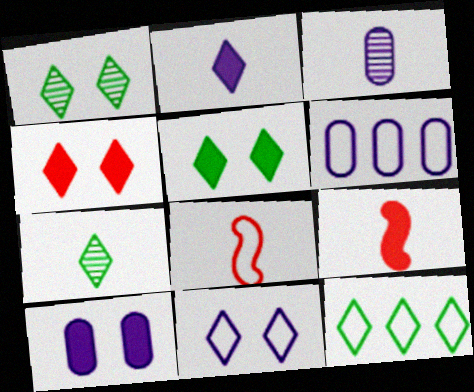[[1, 4, 11], 
[1, 6, 9], 
[3, 6, 10], 
[5, 7, 12]]